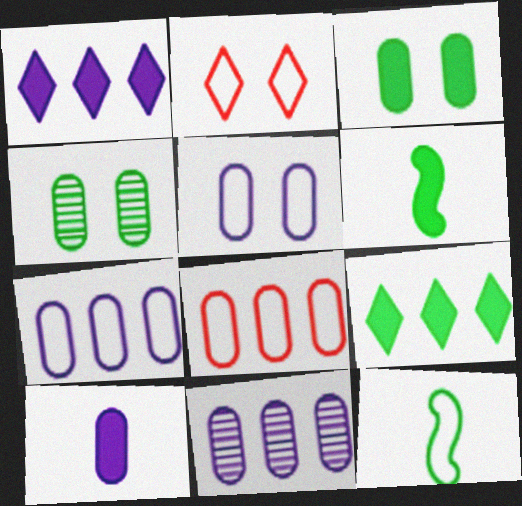[[2, 6, 11], 
[2, 7, 12], 
[3, 6, 9], 
[4, 8, 10], 
[4, 9, 12], 
[5, 10, 11]]